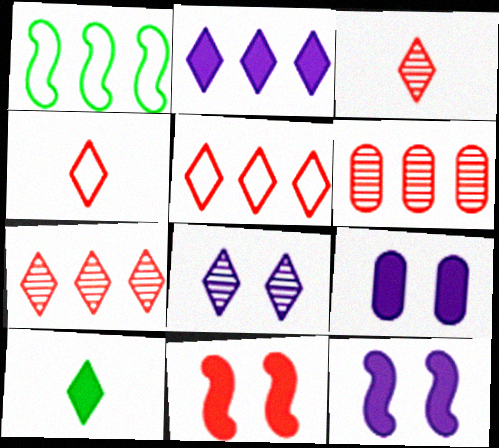[[1, 2, 6], 
[1, 3, 9], 
[4, 6, 11], 
[5, 8, 10]]